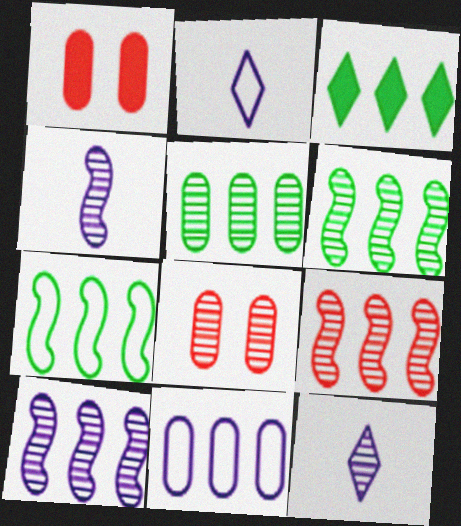[[1, 2, 6], 
[1, 7, 12], 
[3, 5, 7], 
[3, 9, 11], 
[6, 8, 12], 
[6, 9, 10]]